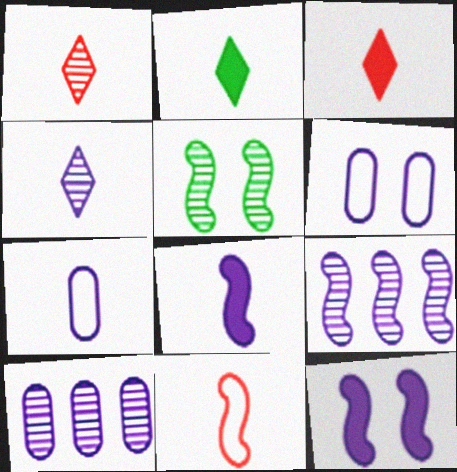[[1, 5, 10], 
[4, 7, 8]]